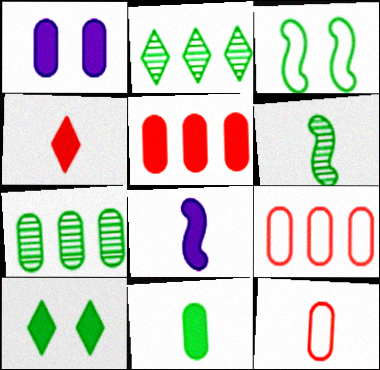[[1, 5, 11], 
[1, 7, 12], 
[2, 3, 11], 
[4, 8, 11], 
[5, 8, 10]]